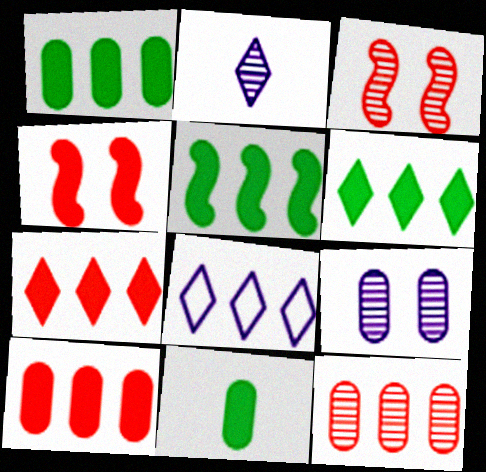[[1, 5, 6], 
[3, 8, 11], 
[5, 8, 12]]